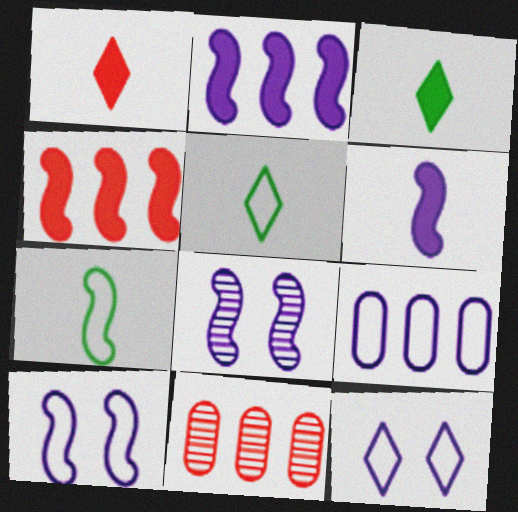[[3, 10, 11], 
[4, 7, 8]]